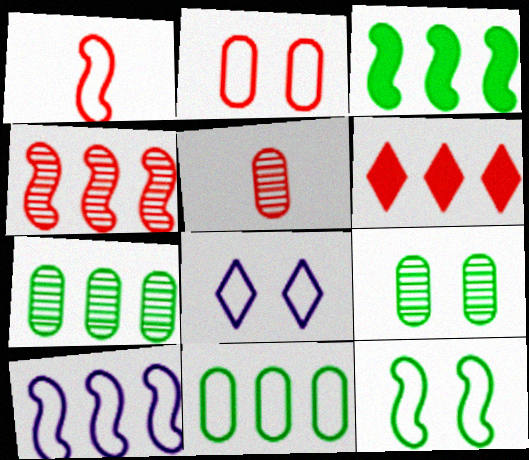[[1, 8, 11], 
[1, 10, 12], 
[2, 8, 12], 
[3, 4, 10], 
[3, 5, 8], 
[6, 7, 10]]